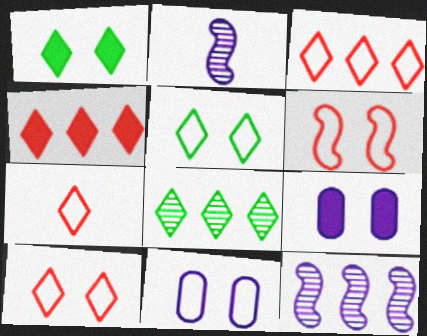[[3, 7, 10], 
[5, 6, 11]]